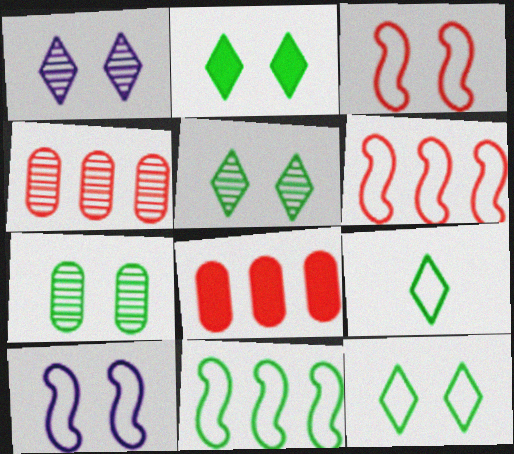[[2, 5, 12]]